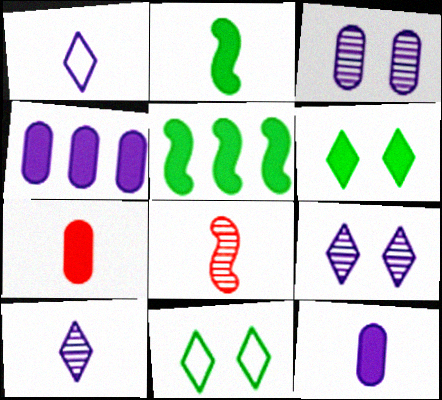[[4, 8, 11]]